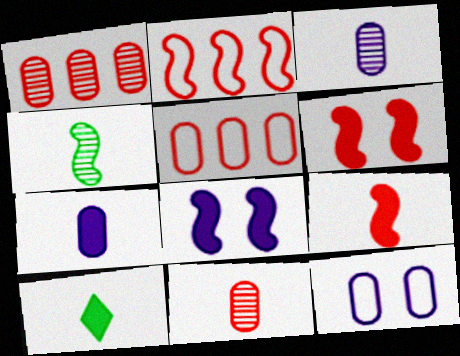[[2, 4, 8], 
[7, 9, 10]]